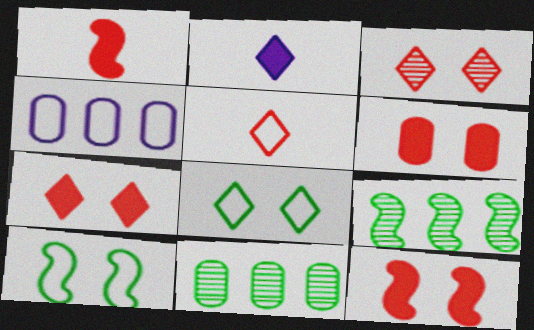[[4, 5, 10], 
[6, 7, 12]]